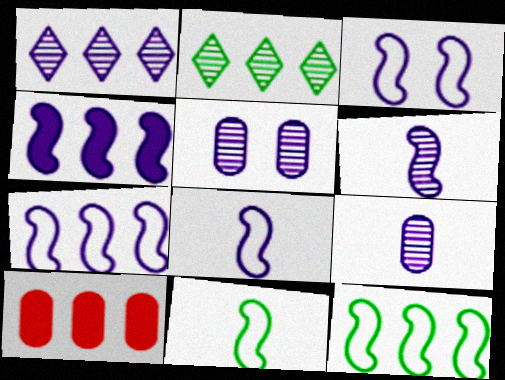[[1, 5, 6], 
[1, 10, 12], 
[2, 7, 10], 
[3, 4, 6], 
[3, 7, 8]]